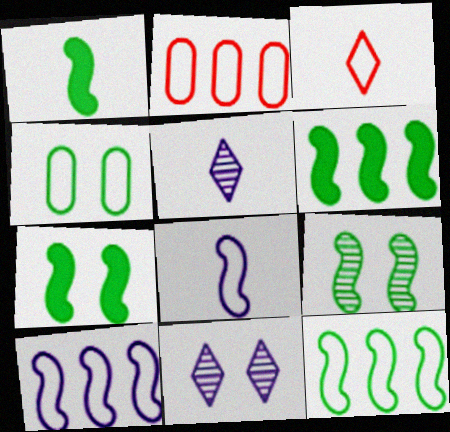[[1, 2, 11], 
[1, 6, 7], 
[1, 9, 12], 
[2, 5, 7], 
[3, 4, 10]]